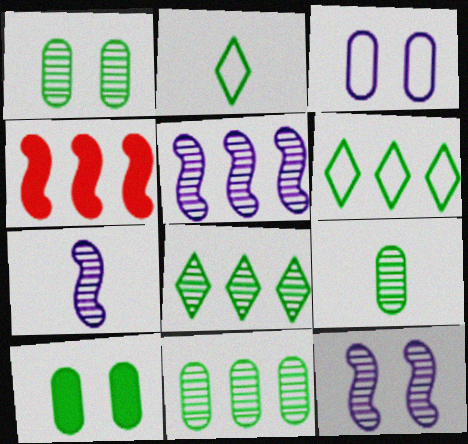[[1, 9, 11], 
[5, 7, 12]]